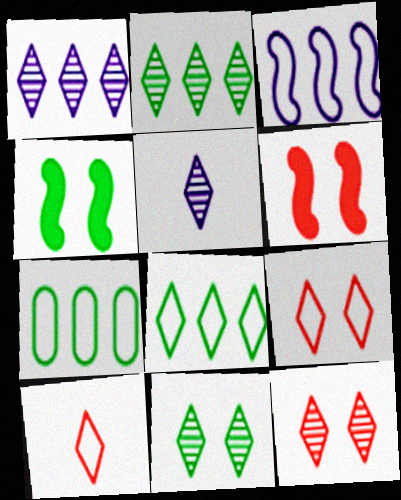[[2, 5, 12], 
[5, 6, 7]]